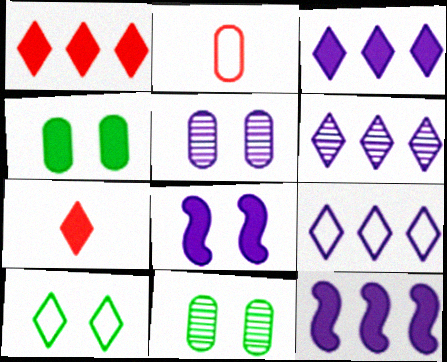[[3, 6, 9], 
[4, 7, 12], 
[6, 7, 10]]